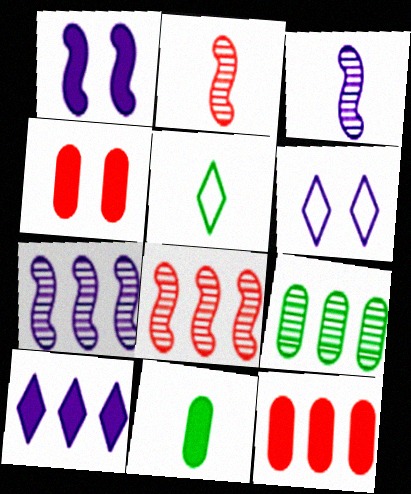[[4, 5, 7], 
[6, 8, 11]]